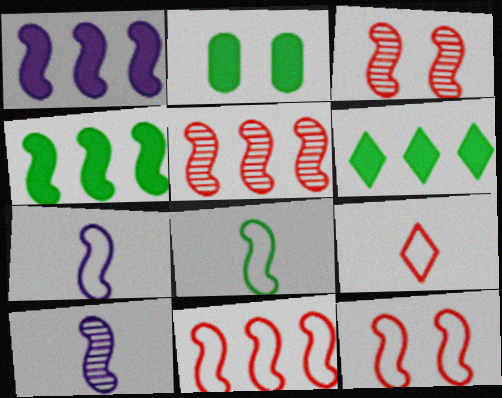[[1, 3, 8], 
[3, 4, 7], 
[4, 10, 12]]